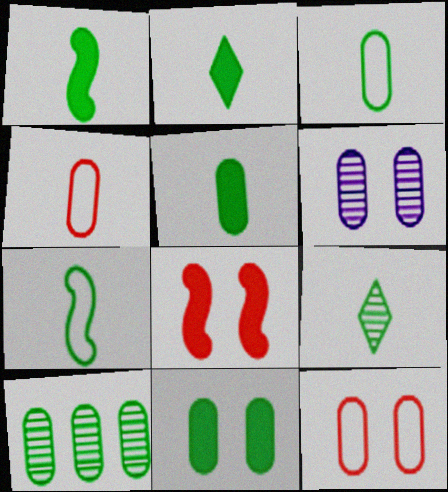[[1, 2, 5], 
[1, 3, 9], 
[3, 10, 11], 
[5, 7, 9], 
[6, 11, 12]]